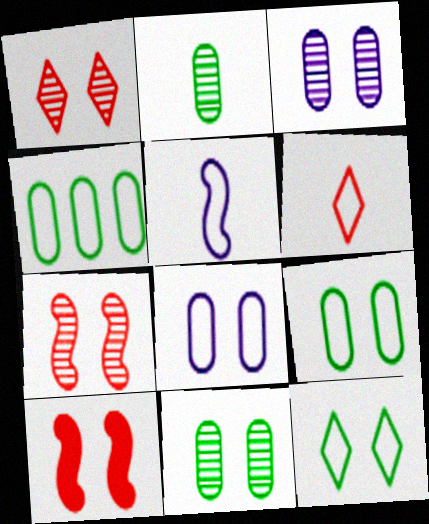[[3, 10, 12]]